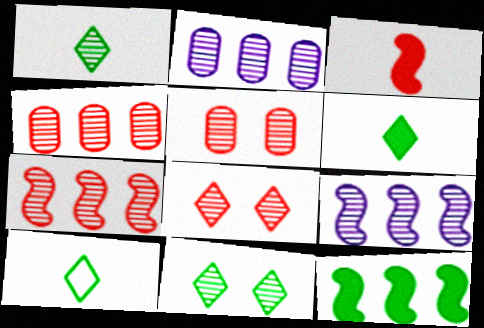[[1, 5, 9], 
[1, 6, 10]]